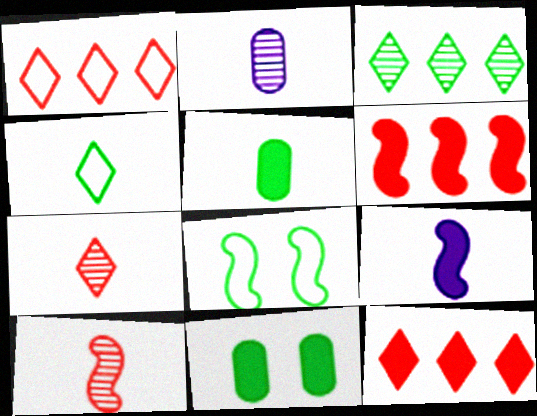[[2, 8, 12], 
[3, 5, 8], 
[9, 11, 12]]